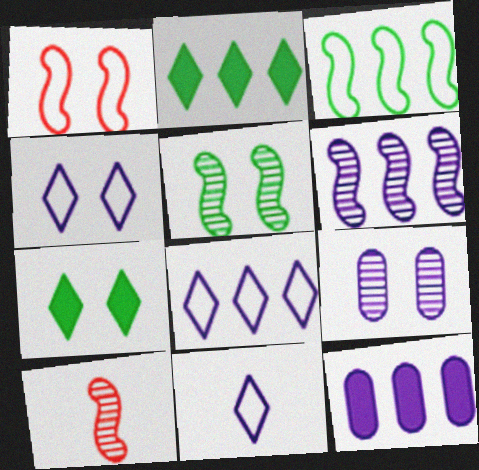[[1, 7, 9], 
[4, 8, 11], 
[5, 6, 10], 
[6, 8, 12]]